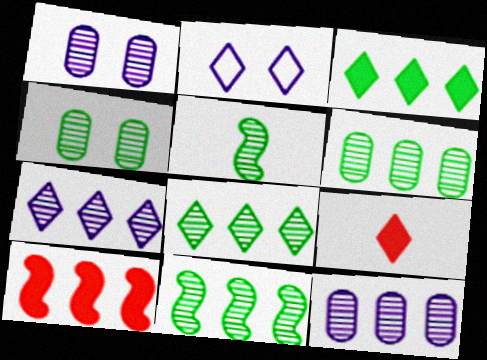[[2, 8, 9], 
[4, 5, 8], 
[6, 8, 11]]